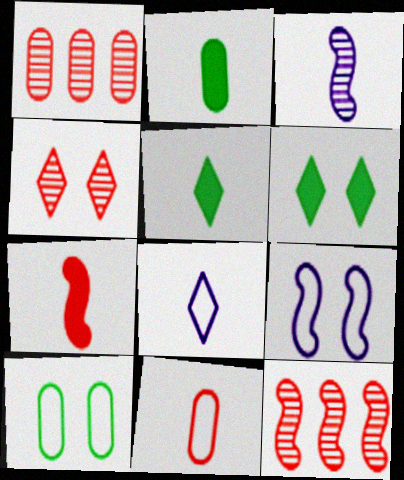[[1, 5, 9], 
[3, 5, 11]]